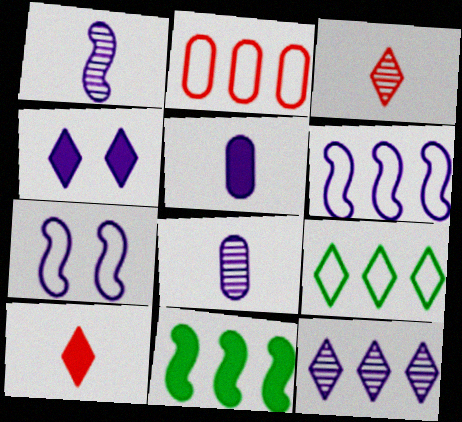[[2, 6, 9], 
[2, 11, 12], 
[3, 4, 9], 
[4, 6, 8], 
[5, 7, 12]]